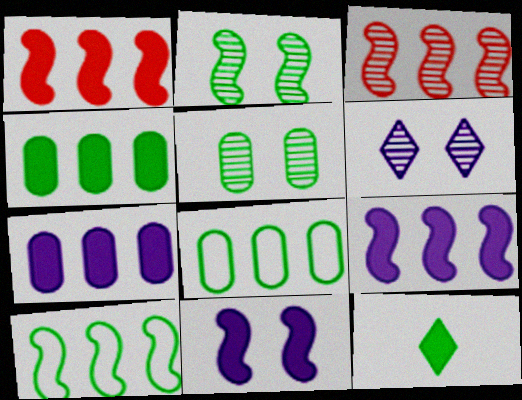[[2, 8, 12], 
[3, 9, 10], 
[5, 10, 12]]